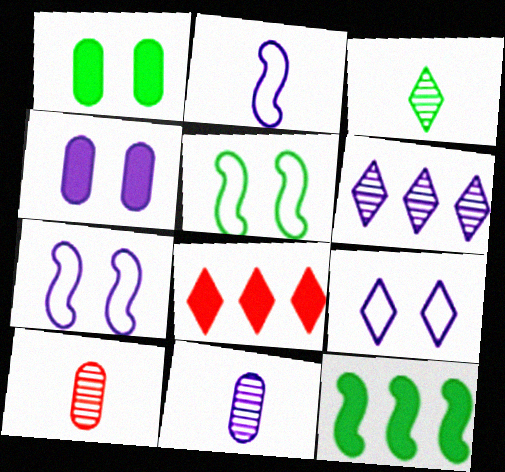[[2, 4, 6], 
[3, 8, 9], 
[5, 8, 11], 
[9, 10, 12]]